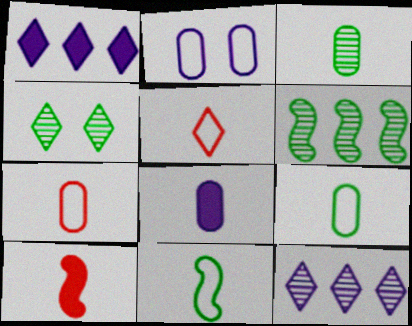[[1, 4, 5], 
[3, 4, 6], 
[3, 7, 8]]